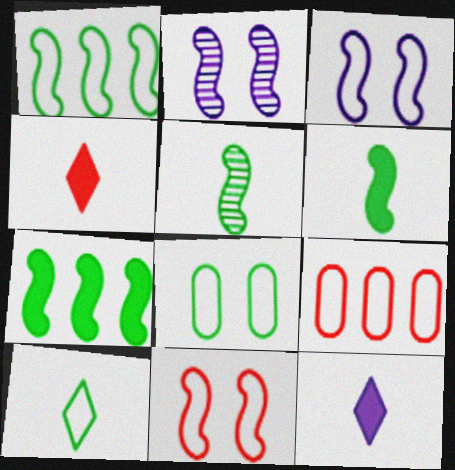[[1, 8, 10], 
[3, 9, 10]]